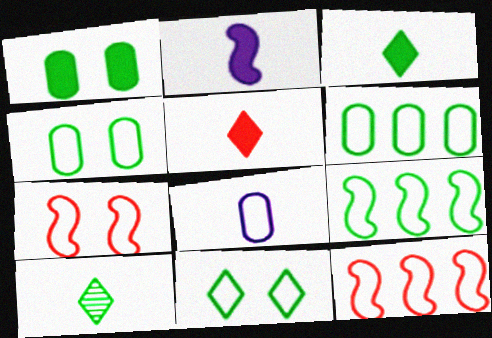[[1, 9, 10], 
[8, 11, 12]]